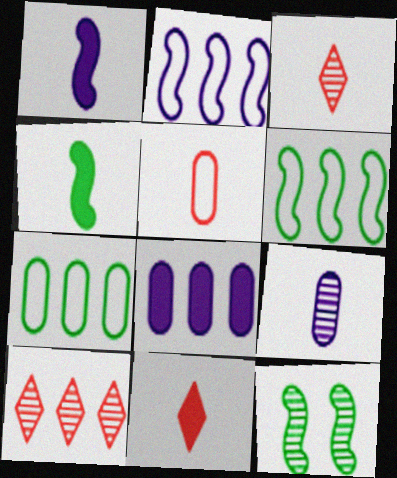[[4, 6, 12], 
[6, 8, 10], 
[9, 10, 12]]